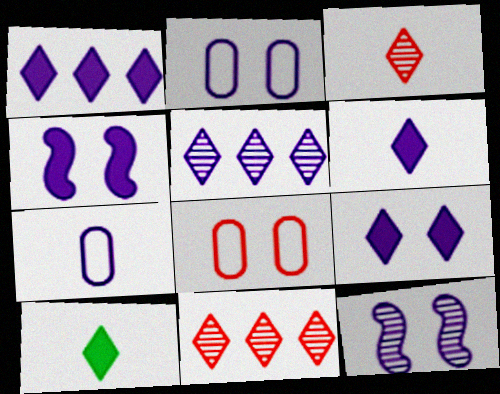[[1, 6, 9], 
[1, 7, 12], 
[2, 9, 12], 
[4, 5, 7]]